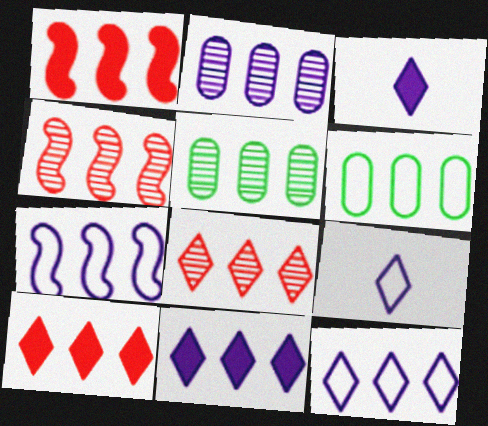[[1, 5, 12], 
[2, 7, 11], 
[4, 6, 11], 
[5, 7, 10]]